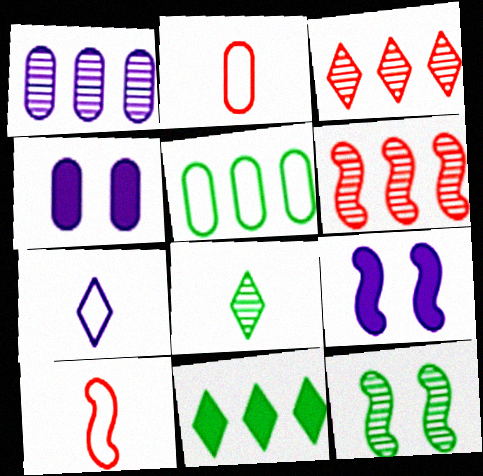[[1, 7, 9]]